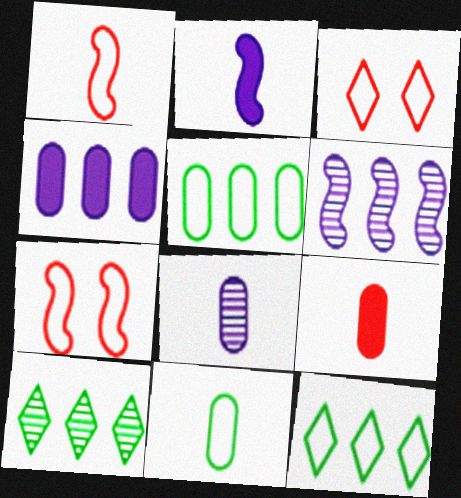[[8, 9, 11]]